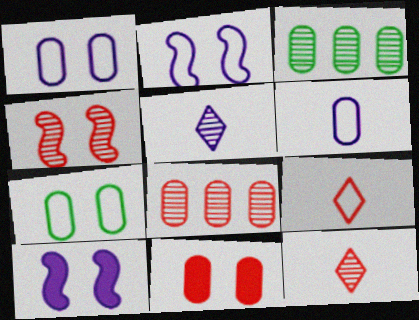[[3, 4, 5], 
[3, 6, 11], 
[3, 9, 10], 
[4, 8, 12]]